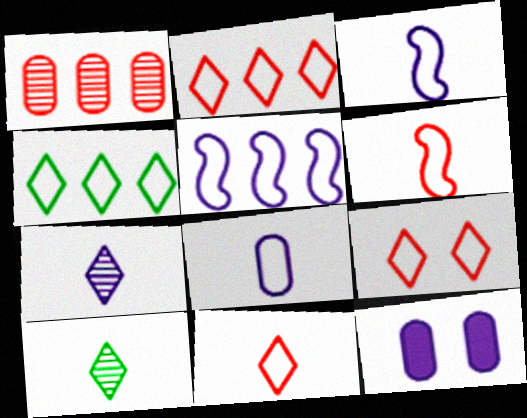[[2, 9, 11], 
[5, 7, 12]]